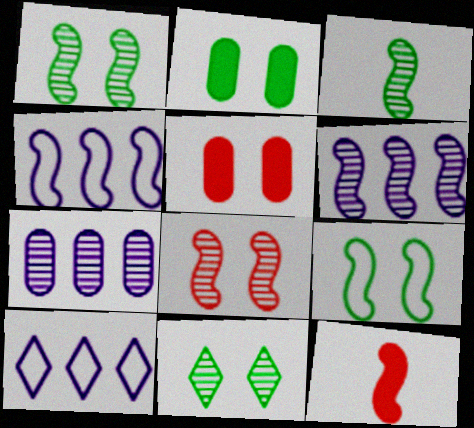[[1, 4, 12], 
[2, 9, 11], 
[3, 5, 10], 
[3, 6, 8], 
[6, 9, 12]]